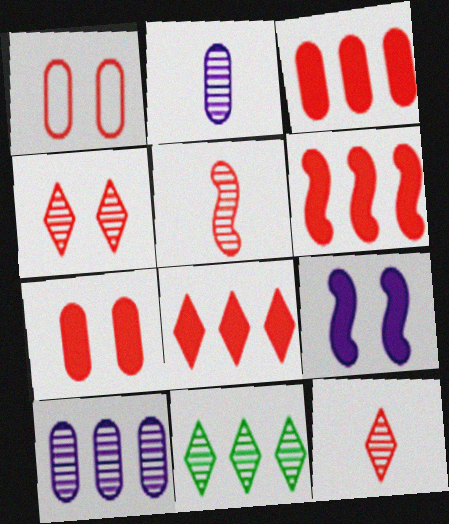[[1, 5, 8], 
[1, 6, 12], 
[3, 6, 8]]